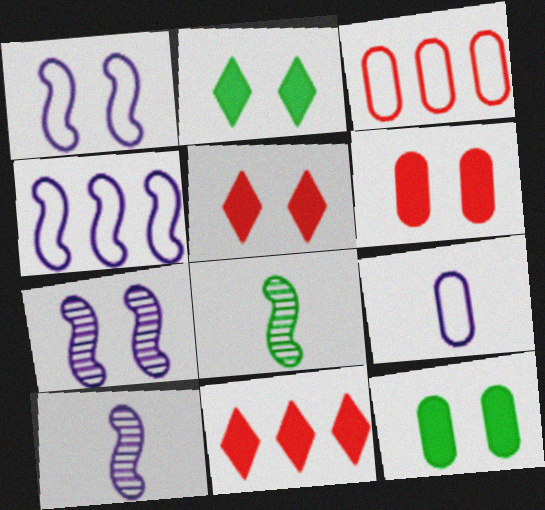[[2, 3, 10]]